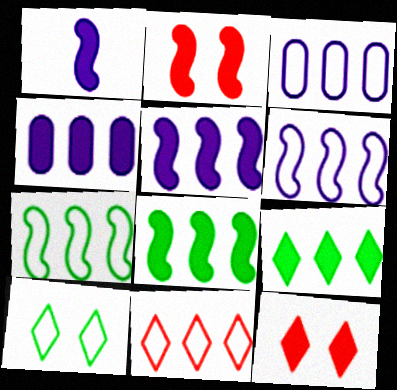[[1, 2, 8], 
[3, 7, 11]]